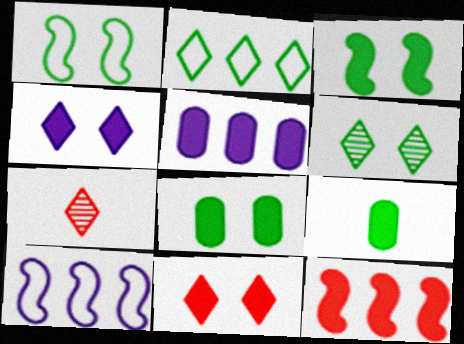[[1, 5, 7], 
[1, 6, 8], 
[2, 4, 7], 
[4, 9, 12], 
[7, 8, 10]]